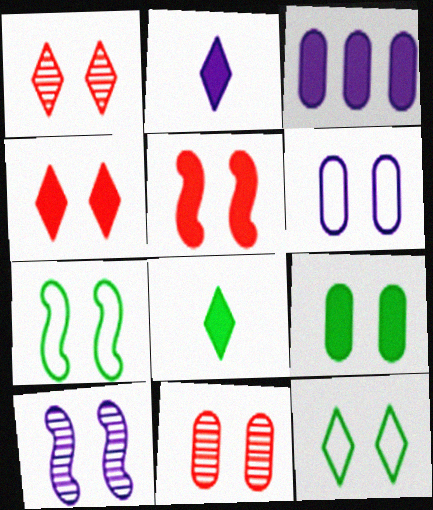[[3, 5, 8], 
[5, 7, 10], 
[6, 9, 11]]